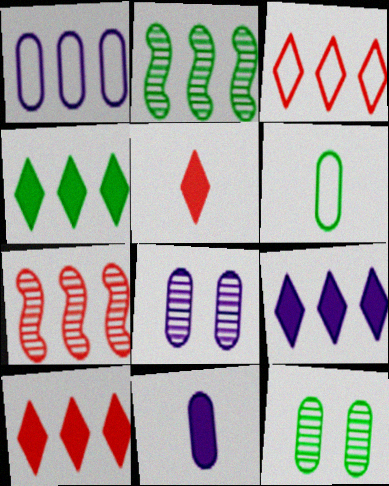[[1, 2, 10], 
[1, 4, 7], 
[1, 8, 11], 
[4, 9, 10]]